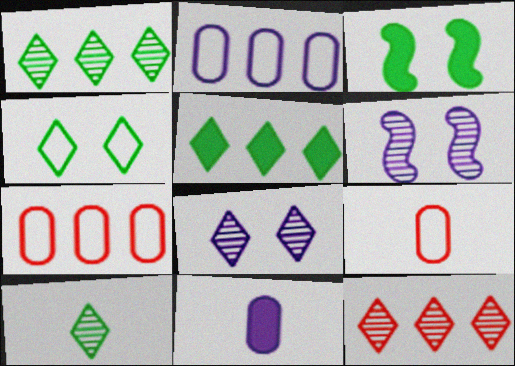[[4, 5, 10], 
[5, 6, 9], 
[8, 10, 12]]